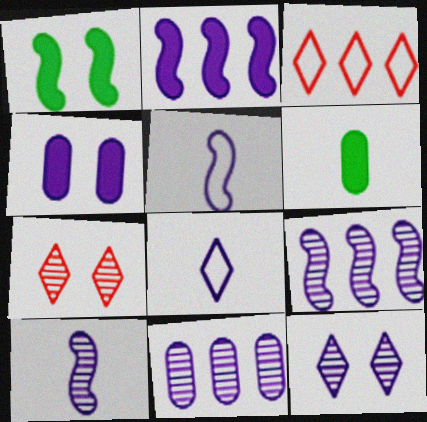[[4, 8, 9], 
[10, 11, 12]]